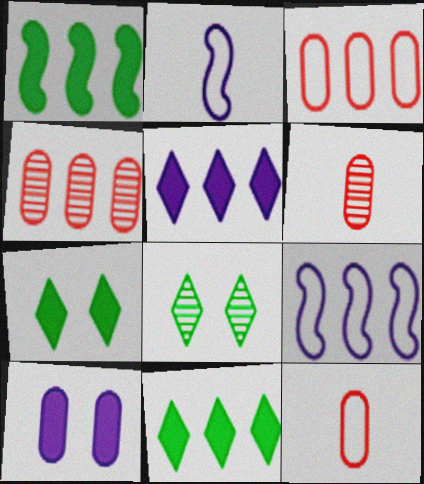[[2, 4, 7], 
[4, 9, 11], 
[6, 7, 9]]